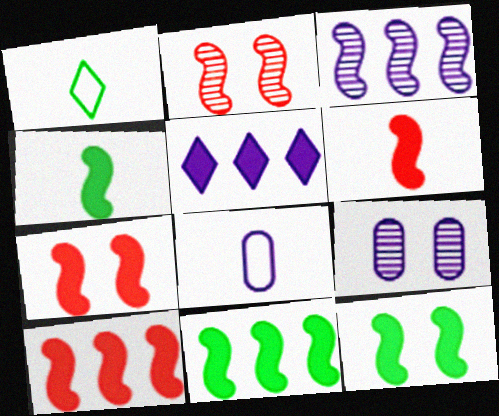[[1, 9, 10], 
[4, 11, 12], 
[6, 7, 10]]